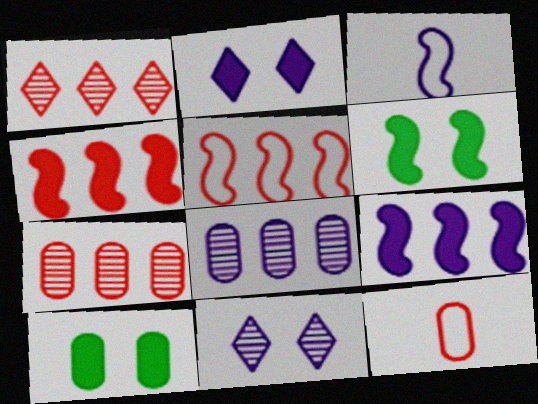[[1, 3, 10], 
[2, 3, 8], 
[8, 10, 12]]